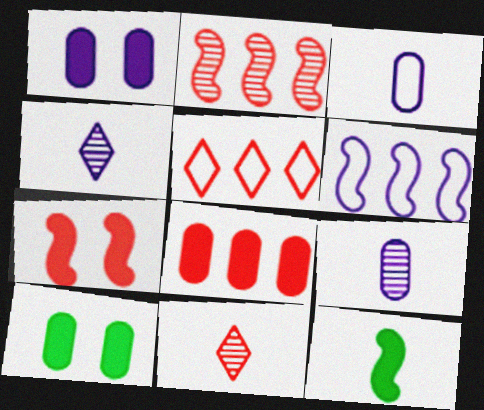[[1, 4, 6], 
[2, 5, 8], 
[3, 11, 12], 
[6, 10, 11]]